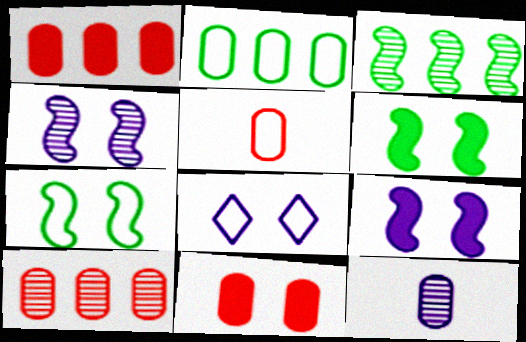[[2, 11, 12], 
[5, 10, 11]]